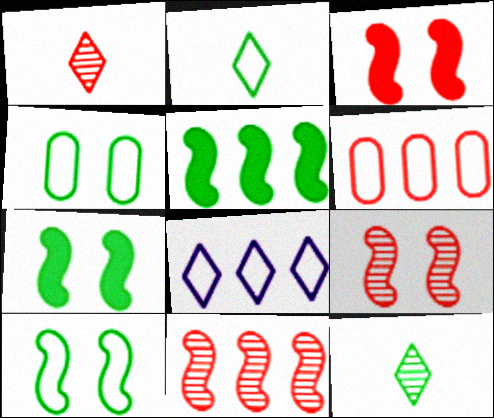[[1, 3, 6], 
[4, 5, 12]]